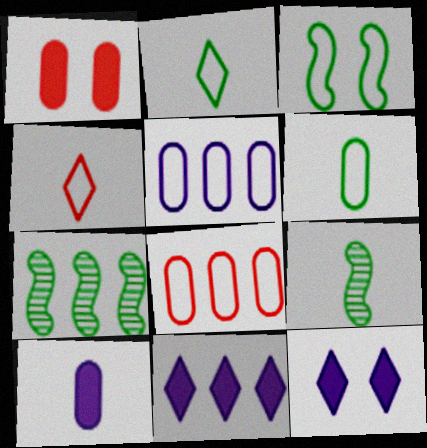[[3, 4, 5], 
[4, 9, 10], 
[7, 8, 11], 
[8, 9, 12]]